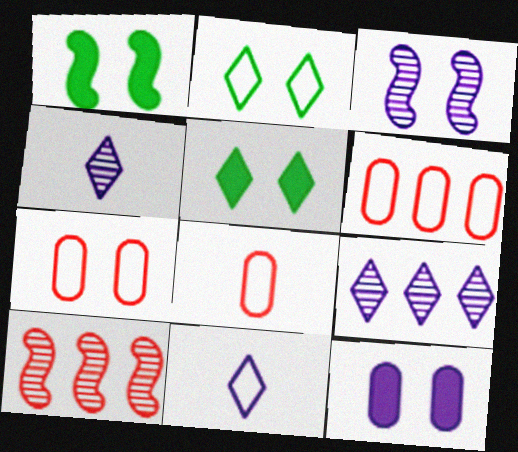[[1, 4, 6], 
[1, 8, 9], 
[3, 5, 7], 
[6, 7, 8]]